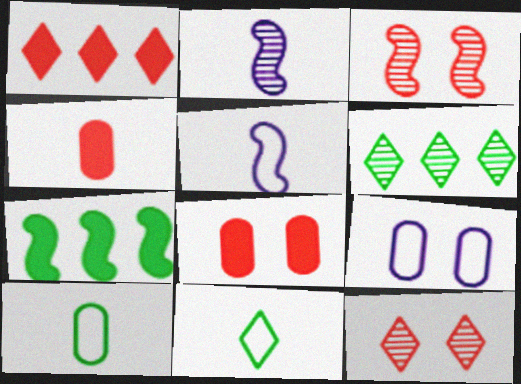[[2, 4, 11], 
[3, 5, 7], 
[5, 6, 8]]